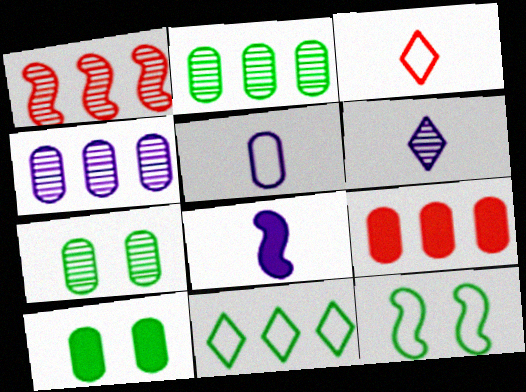[[1, 6, 7], 
[1, 8, 12], 
[5, 6, 8], 
[5, 7, 9], 
[6, 9, 12]]